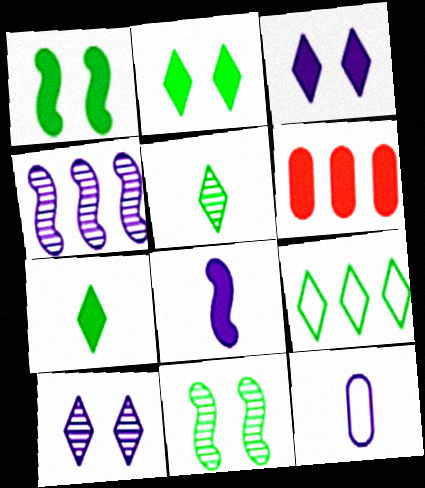[[2, 5, 9], 
[2, 6, 8], 
[3, 4, 12], 
[4, 6, 9]]